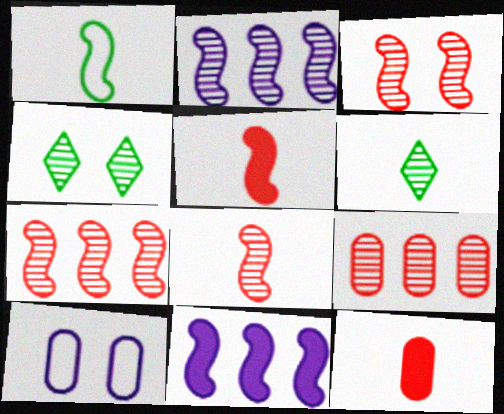[[1, 3, 11], 
[3, 7, 8]]